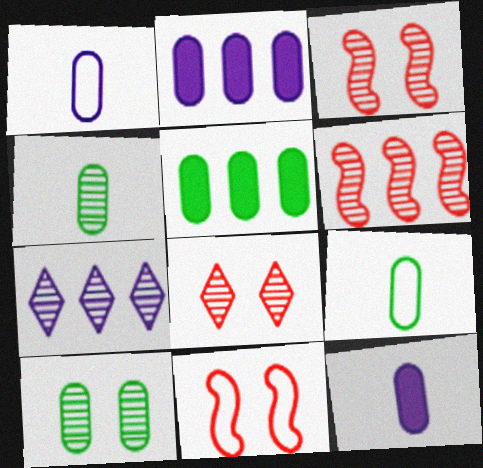[[3, 4, 7], 
[5, 9, 10]]